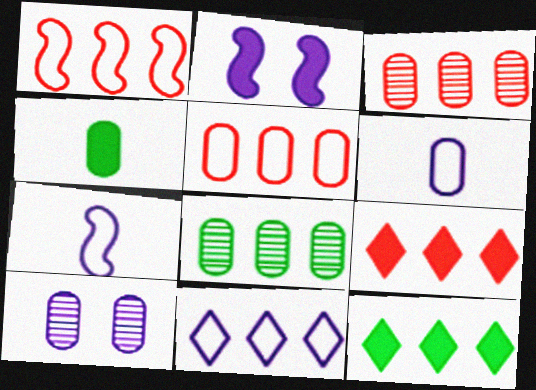[[1, 3, 9], 
[2, 4, 9], 
[4, 5, 10]]